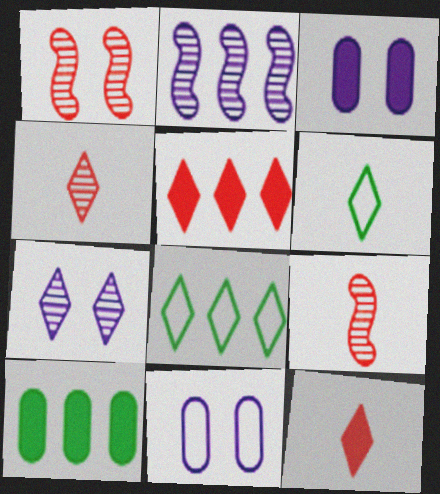[[3, 8, 9], 
[5, 6, 7], 
[7, 8, 12]]